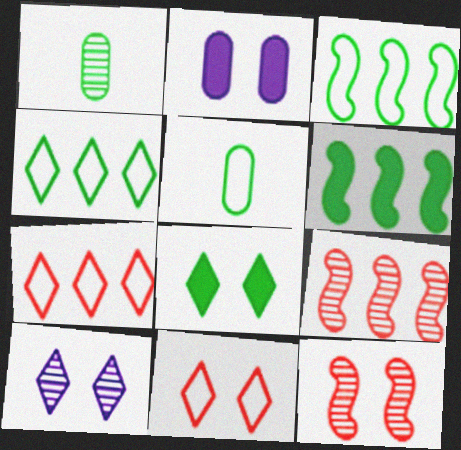[[1, 3, 8], 
[1, 9, 10], 
[8, 10, 11]]